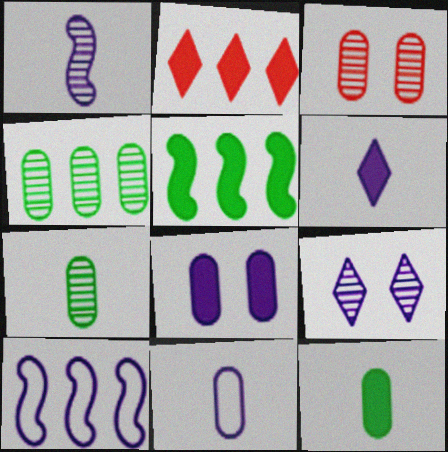[[1, 6, 11], 
[2, 4, 10]]